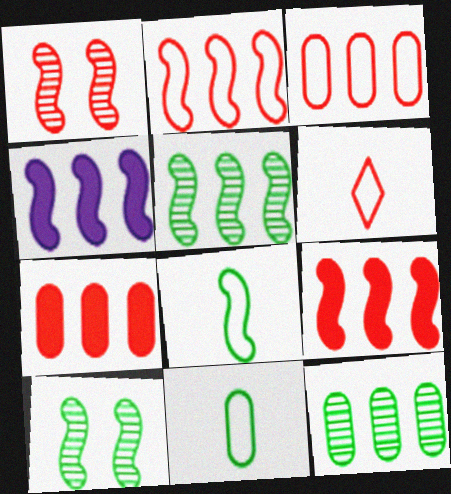[[1, 4, 8], 
[1, 6, 7], 
[2, 4, 5]]